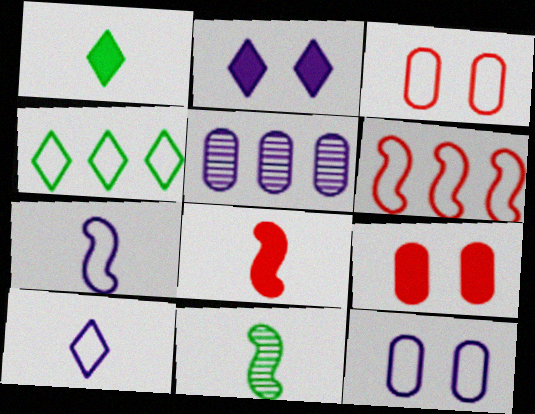[[2, 5, 7], 
[3, 4, 7], 
[7, 8, 11]]